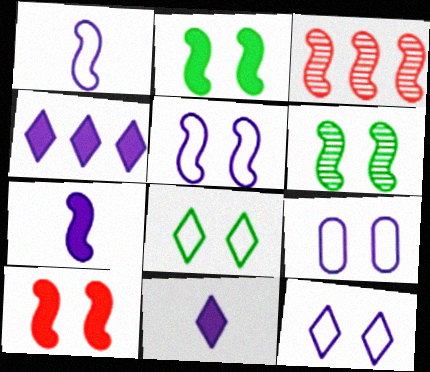[[1, 2, 3], 
[5, 6, 10], 
[5, 9, 12]]